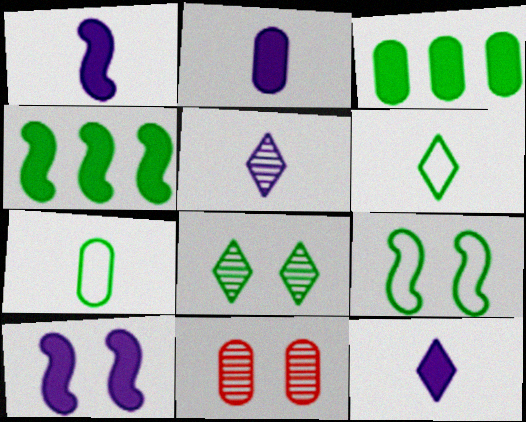[[1, 2, 12], 
[4, 7, 8]]